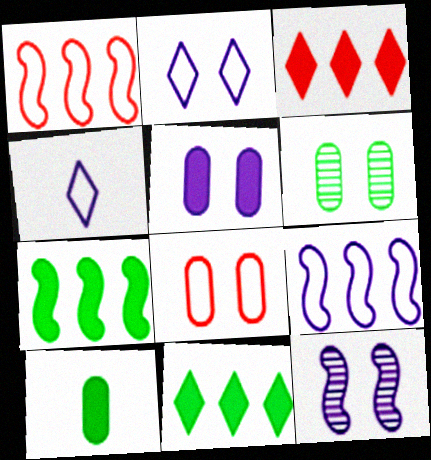[[2, 5, 12], 
[5, 6, 8]]